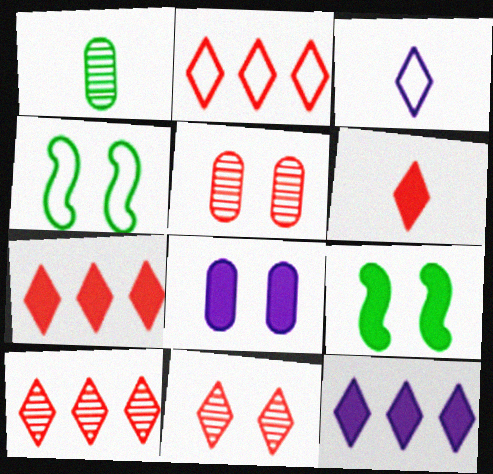[[2, 6, 11], 
[2, 7, 10], 
[4, 8, 11]]